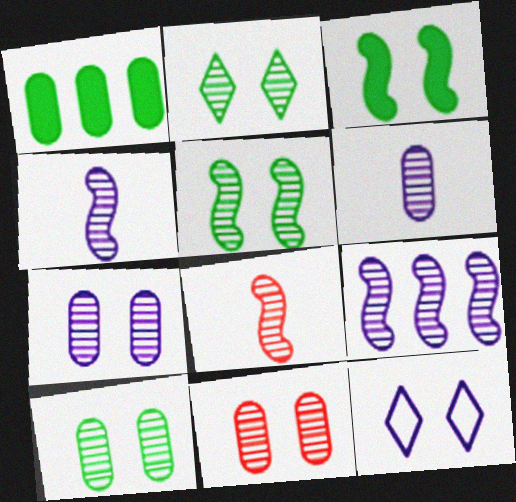[[1, 8, 12], 
[2, 5, 10], 
[3, 11, 12], 
[5, 8, 9], 
[7, 10, 11]]